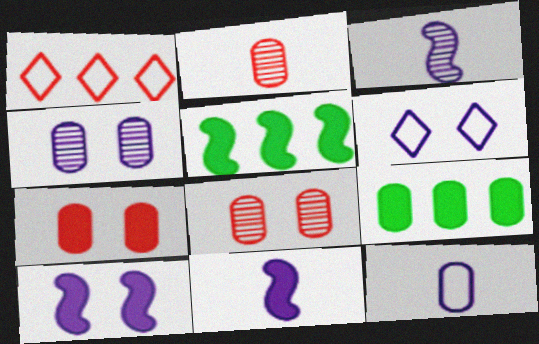[[2, 5, 6], 
[4, 6, 10], 
[8, 9, 12]]